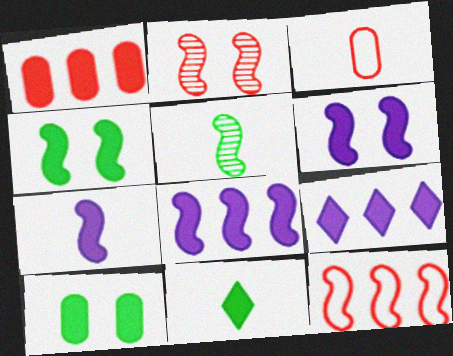[[1, 6, 11], 
[5, 6, 12], 
[6, 7, 8]]